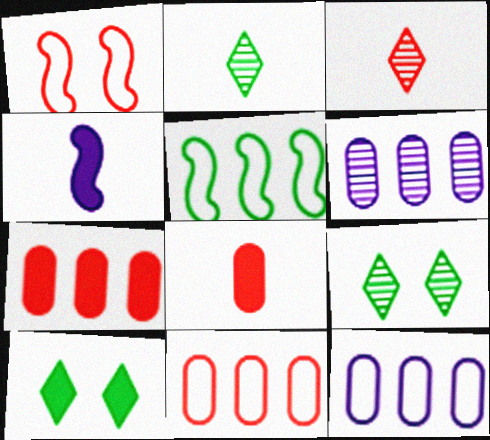[[1, 3, 7], 
[4, 7, 10], 
[4, 9, 11]]